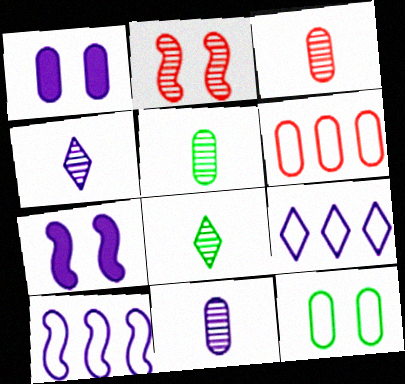[[1, 4, 10], 
[1, 5, 6], 
[3, 5, 11], 
[6, 7, 8], 
[7, 9, 11]]